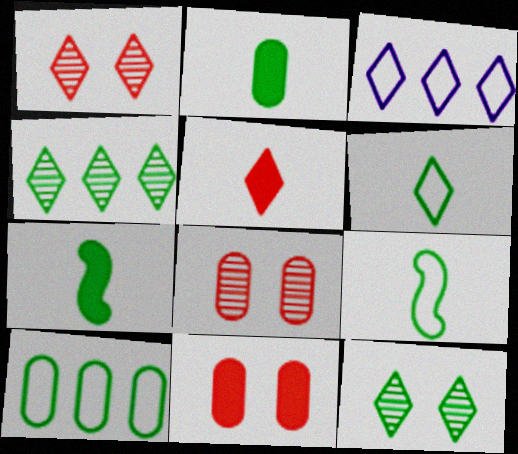[[3, 5, 12], 
[3, 7, 8], 
[7, 10, 12]]